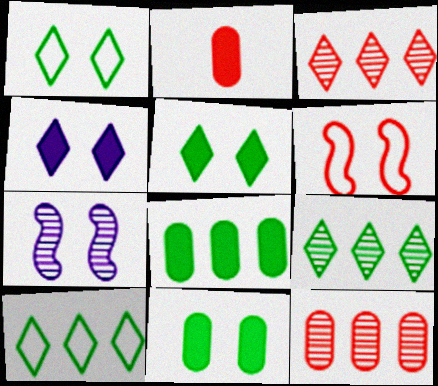[[2, 3, 6], 
[2, 7, 10]]